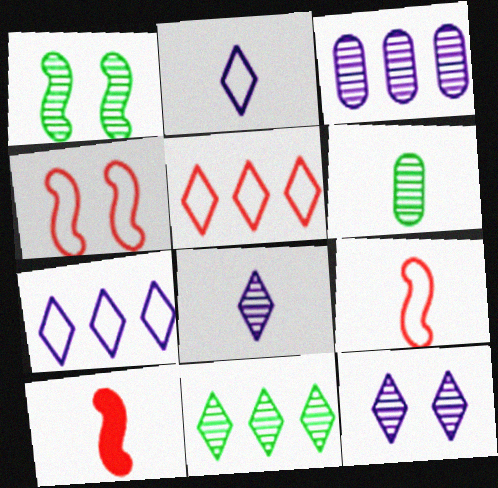[[1, 6, 11], 
[2, 6, 10]]